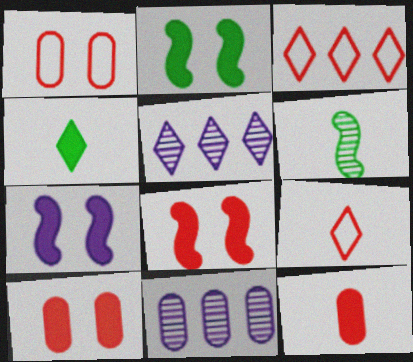[[2, 7, 8], 
[2, 9, 11]]